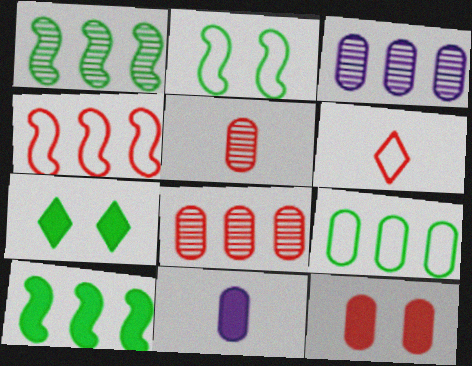[]